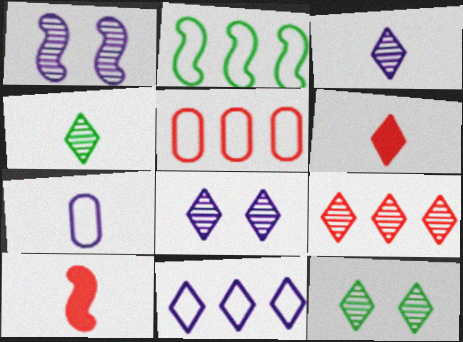[[1, 2, 10], 
[2, 5, 11], 
[3, 9, 12], 
[4, 7, 10], 
[4, 8, 9], 
[6, 11, 12]]